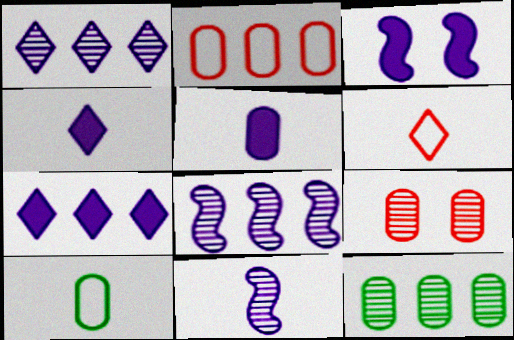[[3, 5, 7], 
[3, 6, 12]]